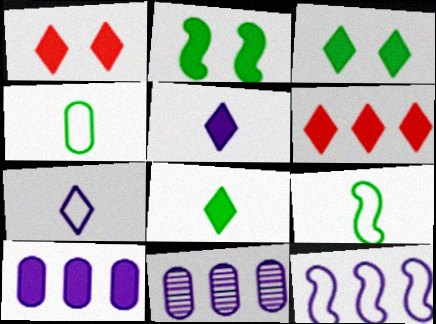[[1, 9, 11], 
[3, 5, 6]]